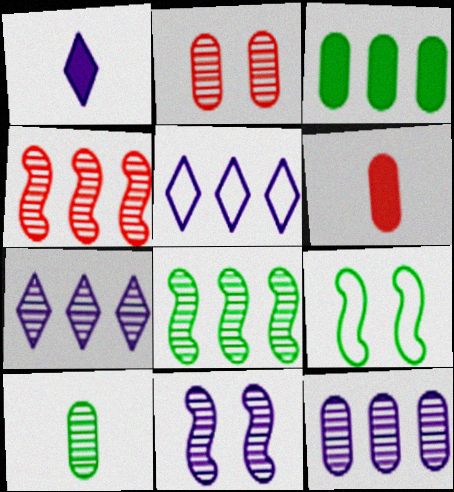[[2, 10, 12], 
[3, 4, 5], 
[6, 7, 9]]